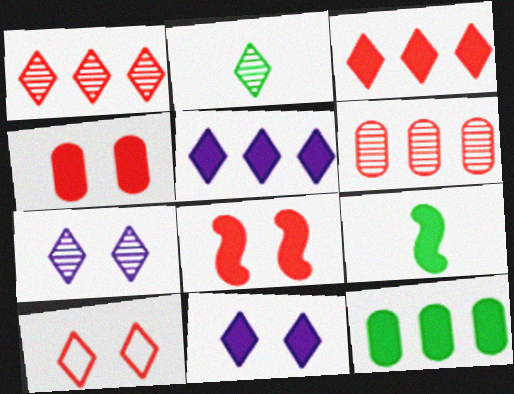[[1, 2, 7], 
[2, 5, 10], 
[4, 5, 9]]